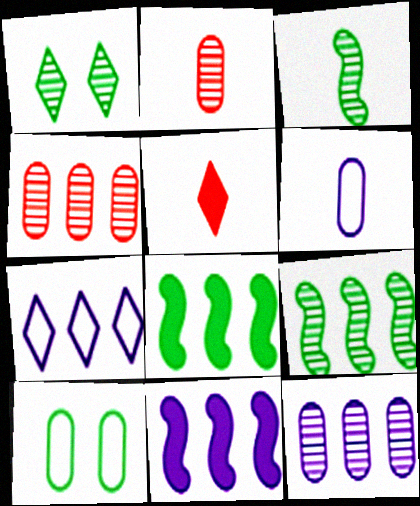[[1, 5, 7], 
[3, 5, 6], 
[4, 7, 8], 
[7, 11, 12]]